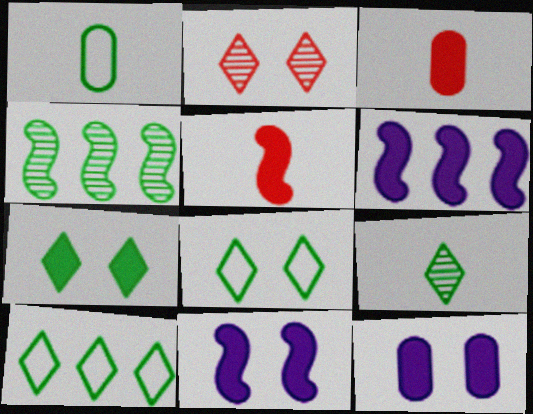[[1, 2, 6], 
[1, 4, 7], 
[3, 6, 7], 
[7, 9, 10]]